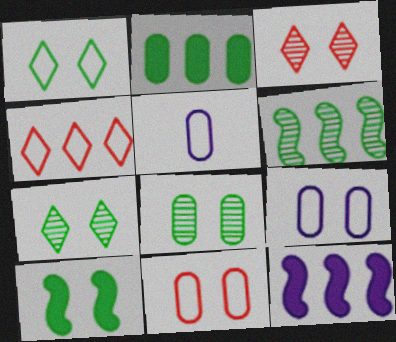[[1, 8, 10], 
[3, 9, 10]]